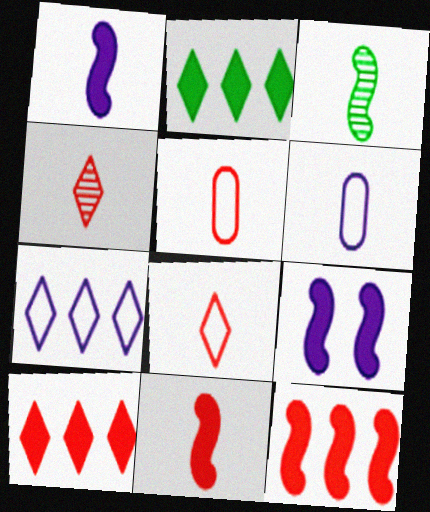[[4, 5, 11]]